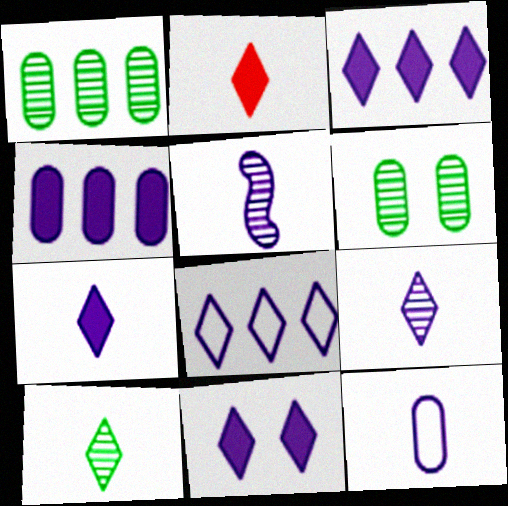[[3, 7, 11], 
[5, 7, 12], 
[8, 9, 11]]